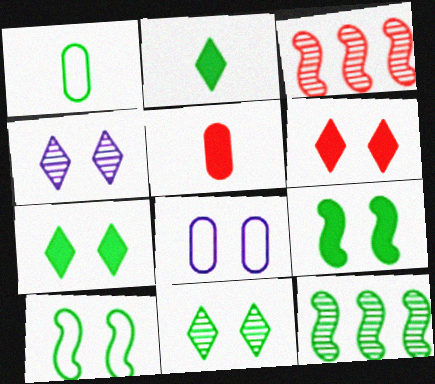[[1, 7, 12], 
[2, 3, 8]]